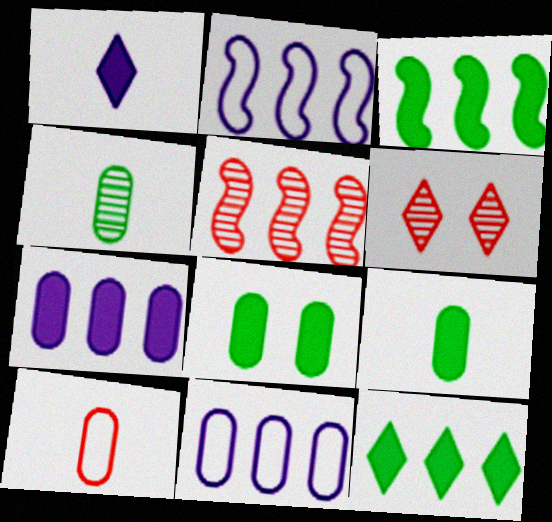[[2, 3, 5], 
[2, 6, 9], 
[5, 11, 12]]